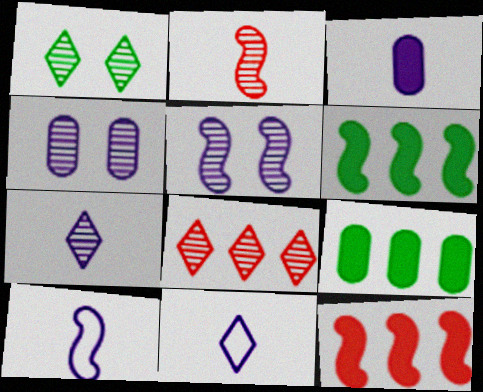[[1, 7, 8], 
[3, 7, 10]]